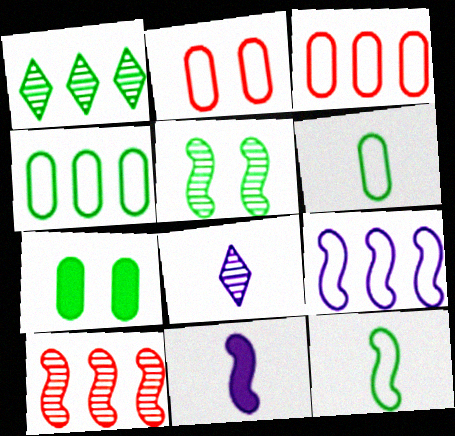[[1, 2, 11], 
[1, 7, 12]]